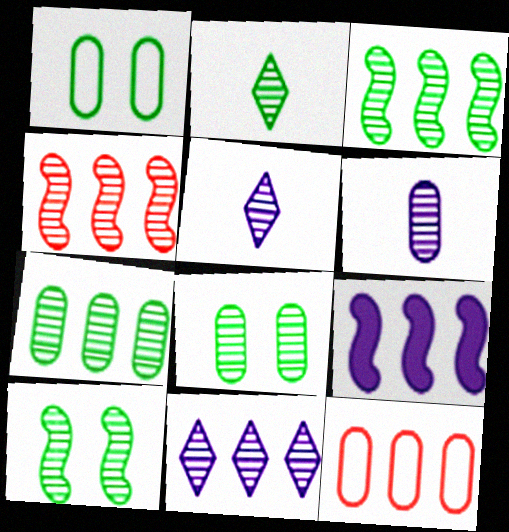[[2, 3, 8], 
[2, 7, 10], 
[4, 5, 8], 
[4, 7, 11]]